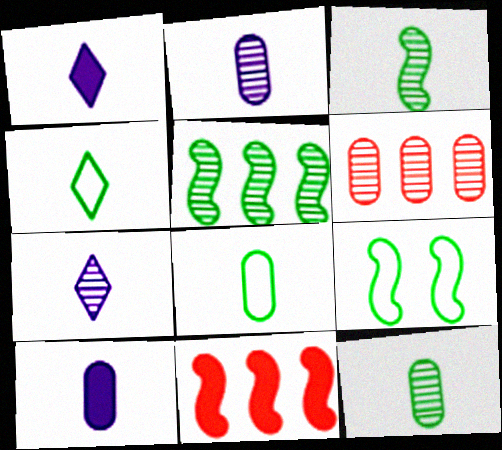[[1, 6, 9]]